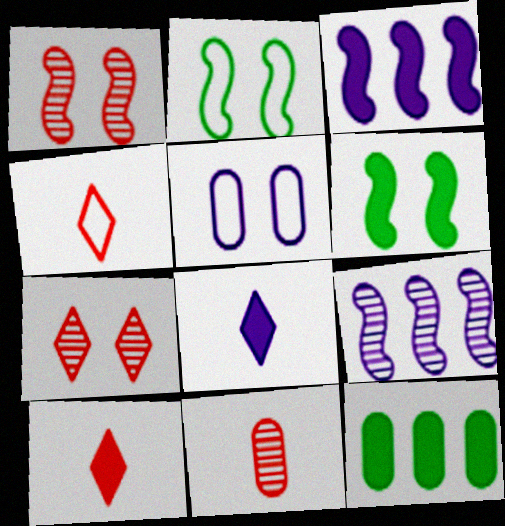[[5, 6, 7], 
[5, 8, 9], 
[5, 11, 12]]